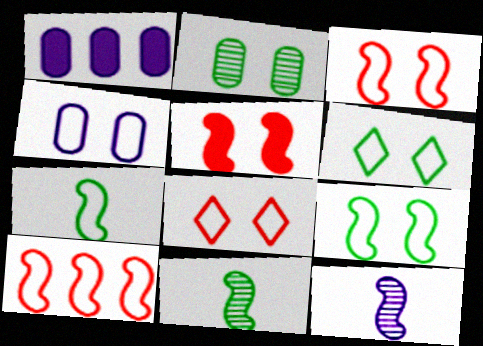[[1, 8, 11], 
[3, 4, 6], 
[4, 8, 9]]